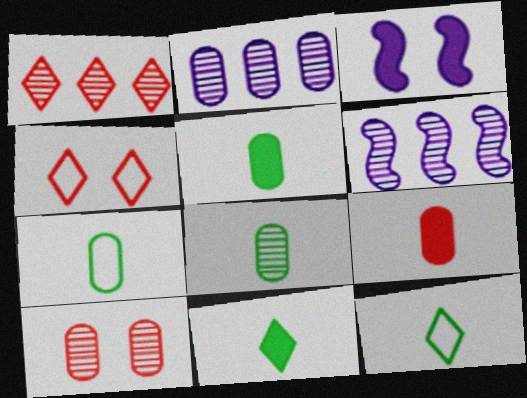[[1, 3, 7], 
[2, 8, 10], 
[4, 5, 6], 
[5, 7, 8]]